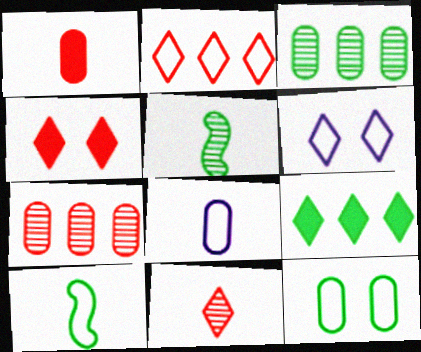[[2, 4, 11], 
[5, 9, 12], 
[6, 9, 11]]